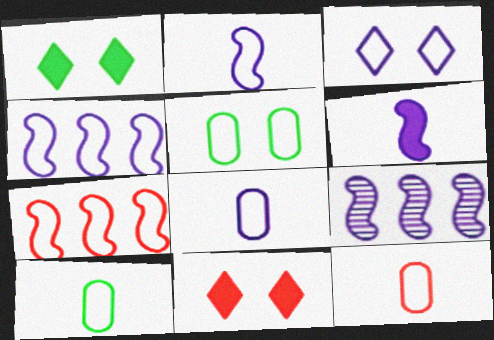[[1, 9, 12], 
[3, 4, 8], 
[3, 7, 10], 
[8, 10, 12], 
[9, 10, 11]]